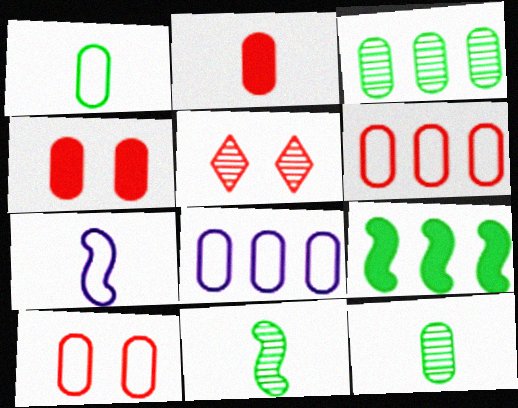[[1, 8, 10], 
[4, 8, 12]]